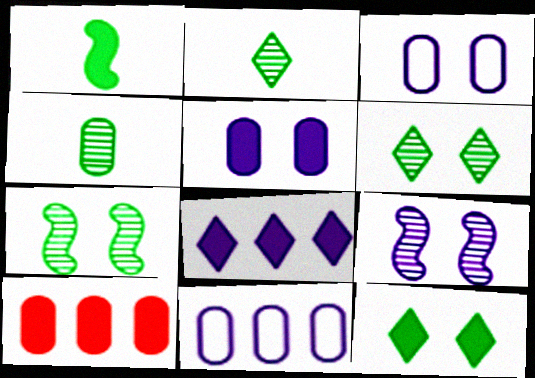[[3, 4, 10]]